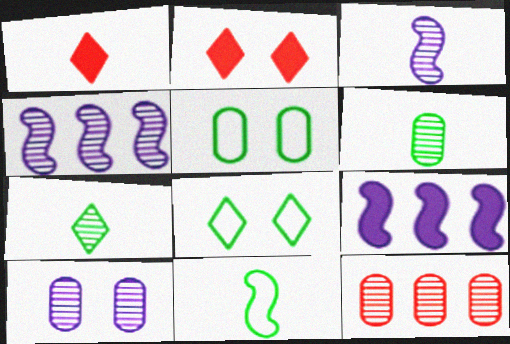[[1, 4, 5], 
[6, 10, 12]]